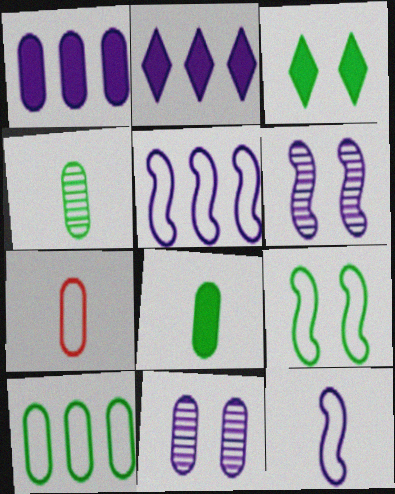[[2, 11, 12]]